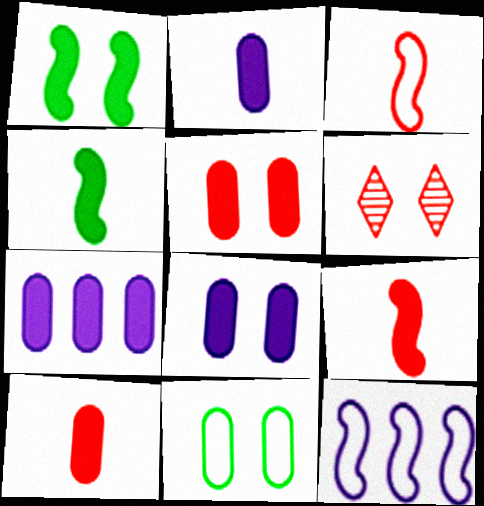[[2, 7, 8]]